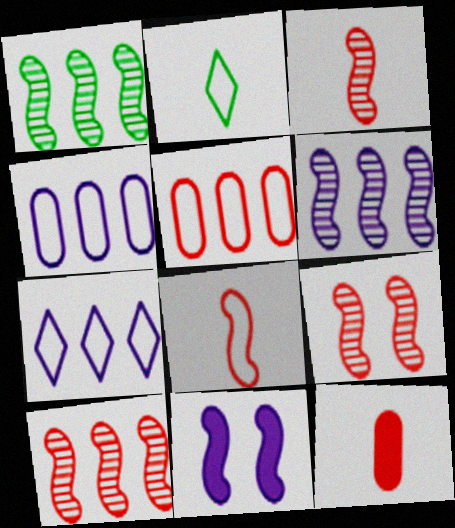[[1, 6, 10], 
[1, 8, 11], 
[3, 9, 10]]